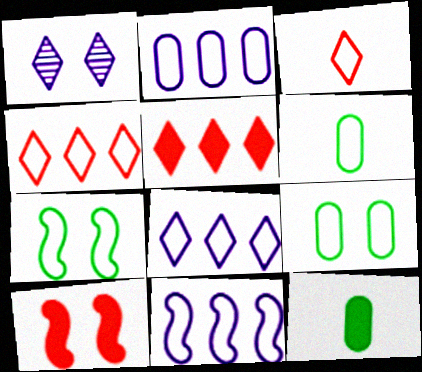[[1, 9, 10], 
[2, 3, 7], 
[2, 8, 11], 
[3, 9, 11]]